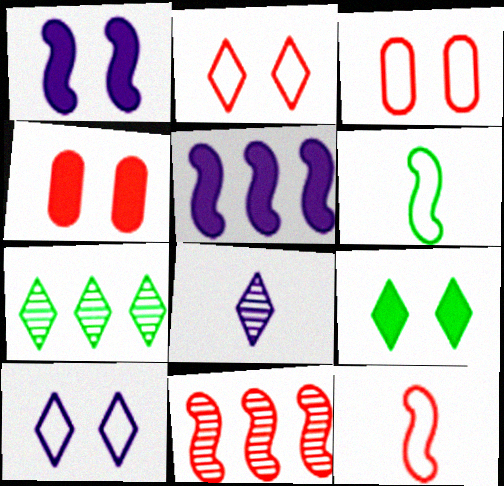[[1, 4, 9], 
[1, 6, 11]]